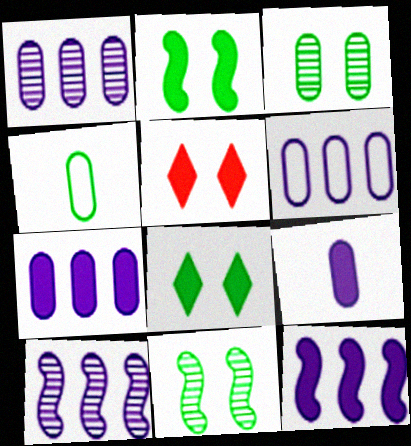[[1, 6, 7], 
[4, 5, 10]]